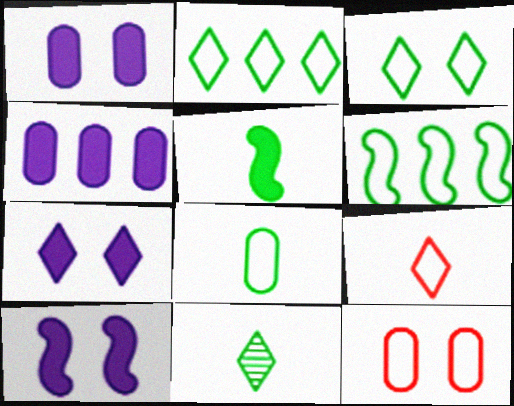[[1, 7, 10], 
[3, 6, 8], 
[5, 8, 11]]